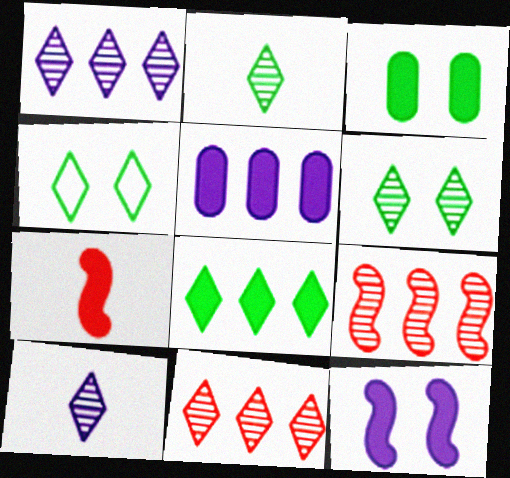[[2, 4, 8], 
[6, 10, 11]]